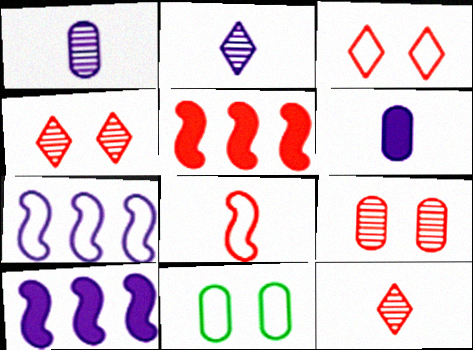[[2, 5, 11], 
[10, 11, 12]]